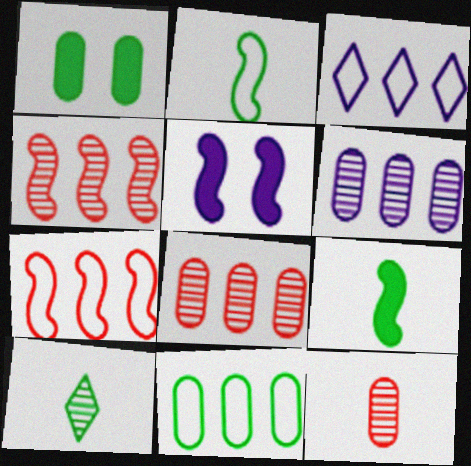[[2, 4, 5], 
[3, 7, 11]]